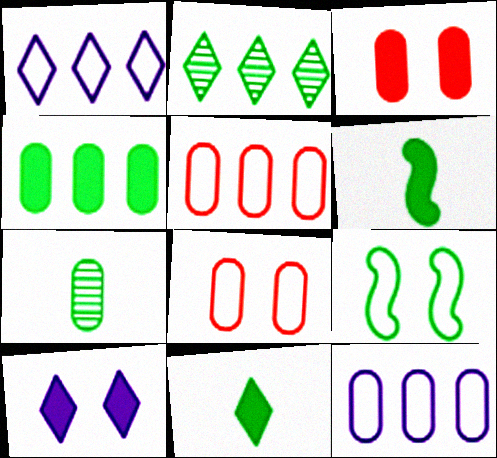[[3, 7, 12]]